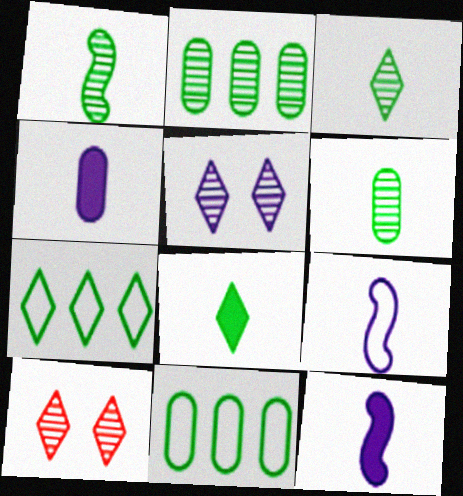[[1, 3, 6], 
[10, 11, 12]]